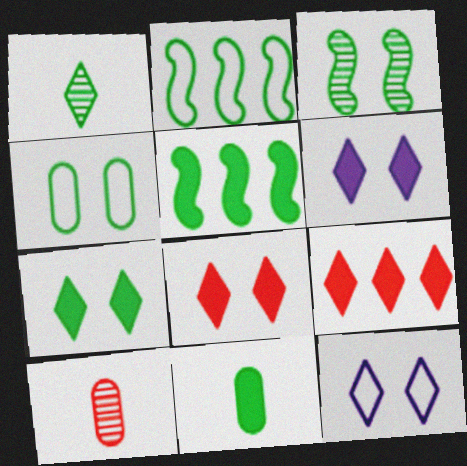[[1, 4, 5], 
[1, 9, 12], 
[2, 6, 10], 
[3, 4, 7], 
[5, 7, 11], 
[5, 10, 12], 
[6, 7, 8]]